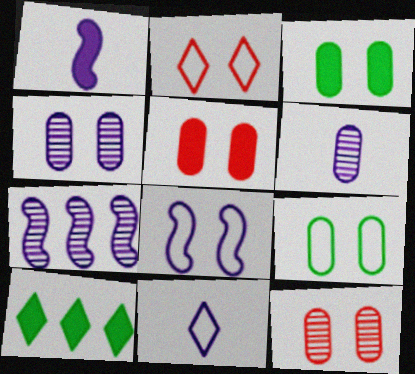[[1, 5, 10], 
[1, 6, 11], 
[1, 7, 8], 
[2, 8, 9], 
[4, 5, 9]]